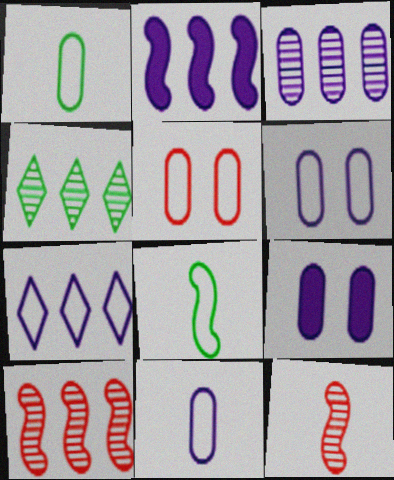[[2, 3, 7], 
[3, 4, 10], 
[3, 9, 11], 
[5, 7, 8]]